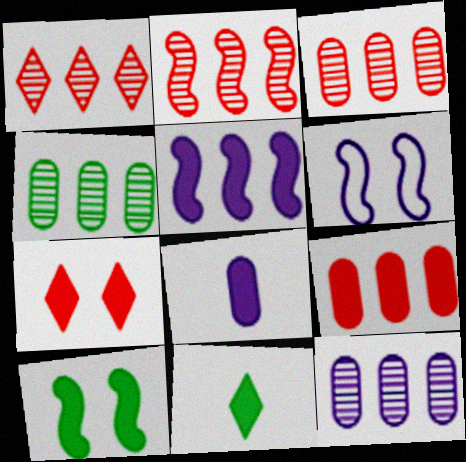[[1, 2, 3], 
[3, 4, 12], 
[3, 6, 11]]